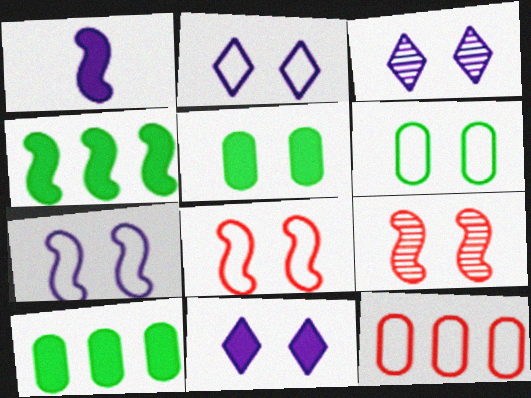[[2, 3, 11], 
[2, 5, 9], 
[2, 6, 8], 
[3, 5, 8], 
[6, 9, 11]]